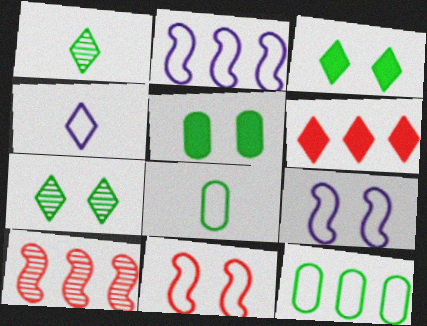[[4, 5, 10], 
[4, 6, 7], 
[4, 11, 12]]